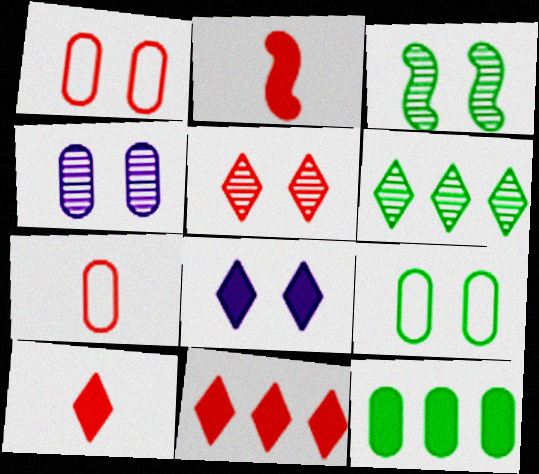[[1, 3, 8], 
[2, 8, 12], 
[3, 4, 5], 
[4, 7, 12]]